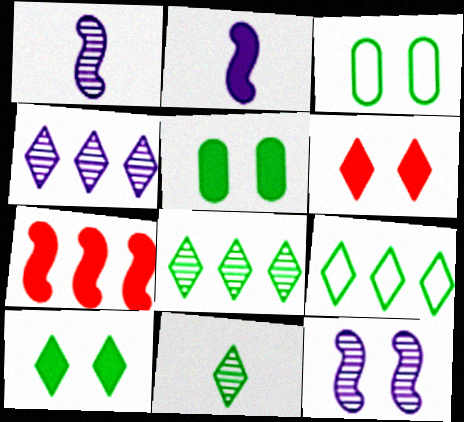[[3, 6, 12], 
[9, 10, 11]]